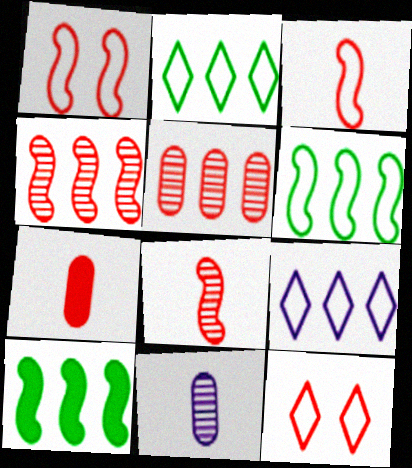[[4, 7, 12], 
[5, 9, 10], 
[10, 11, 12]]